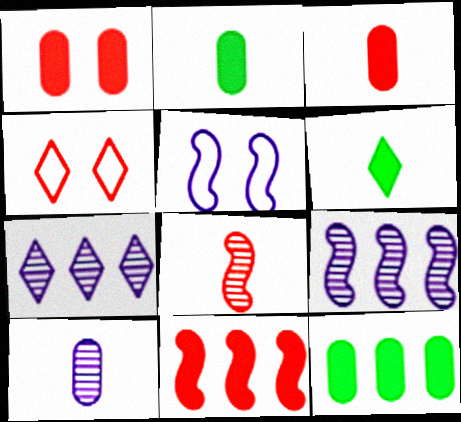[[2, 4, 9], 
[4, 6, 7]]